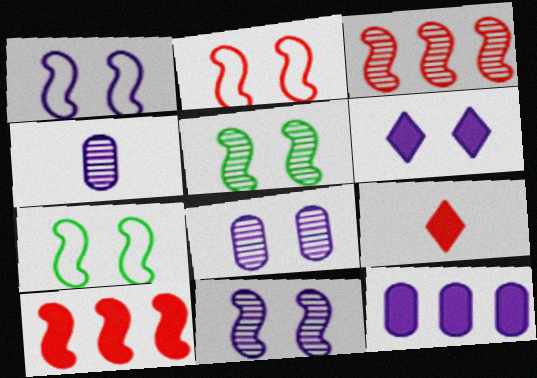[[1, 2, 7], 
[1, 6, 8]]